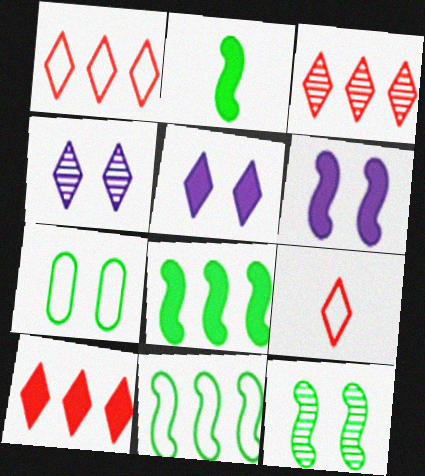[[1, 3, 10], 
[2, 11, 12]]